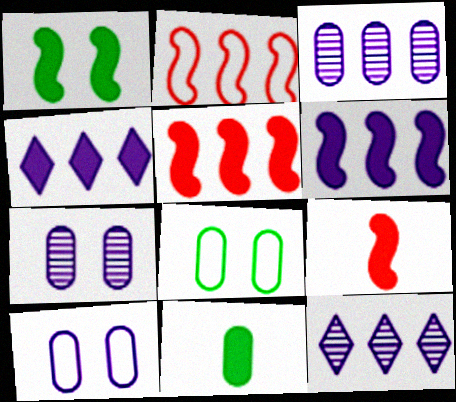[[1, 6, 9], 
[8, 9, 12]]